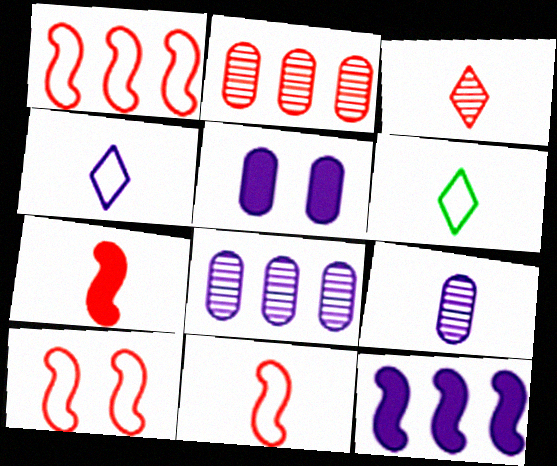[[1, 10, 11], 
[6, 7, 9]]